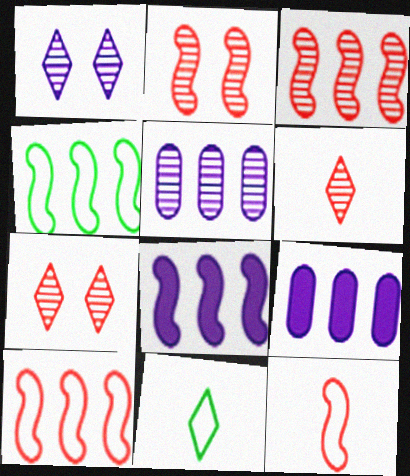[[2, 9, 11], 
[3, 4, 8]]